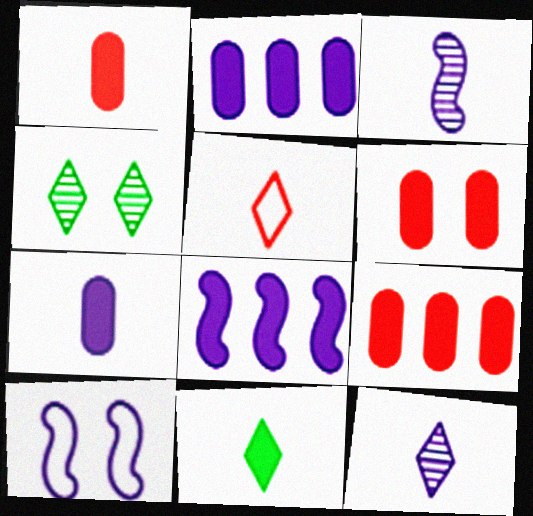[[1, 6, 9], 
[2, 10, 12], 
[3, 8, 10], 
[4, 6, 10], 
[5, 11, 12], 
[6, 8, 11]]